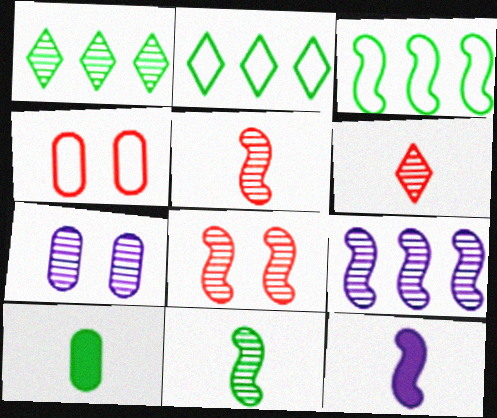[[1, 4, 12], 
[1, 5, 7], 
[3, 8, 12], 
[8, 9, 11]]